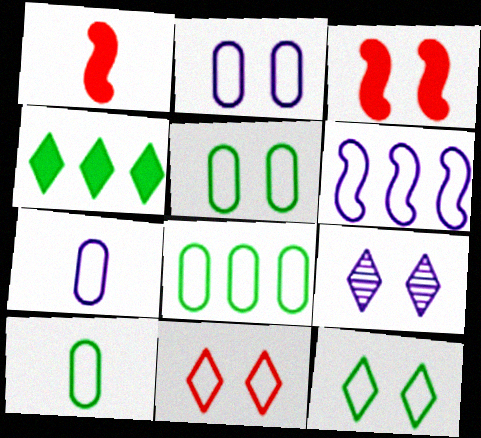[[1, 8, 9], 
[3, 5, 9], 
[5, 8, 10], 
[6, 10, 11]]